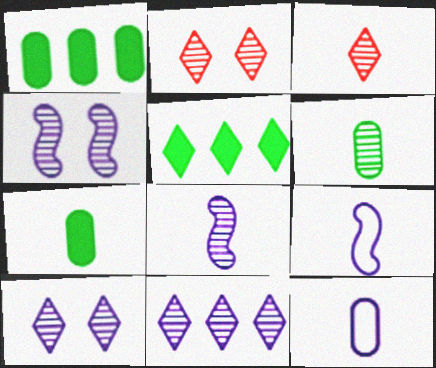[[1, 2, 9], 
[3, 6, 8], 
[3, 7, 9]]